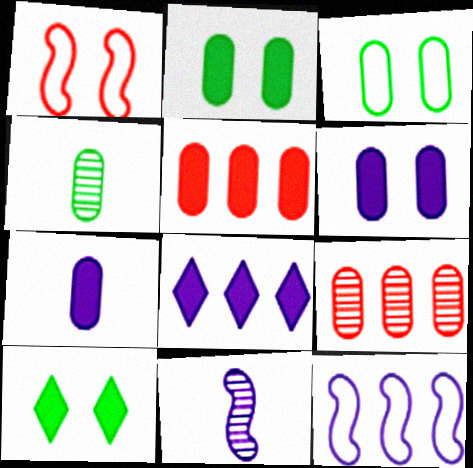[[1, 4, 8], 
[2, 5, 7], 
[3, 7, 9]]